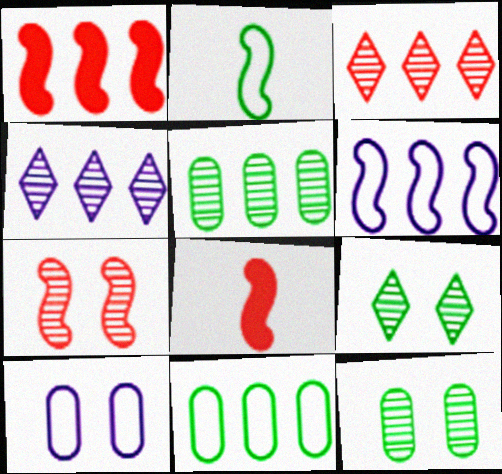[[1, 4, 11]]